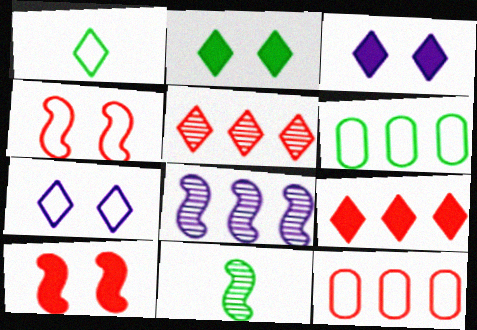[[1, 3, 5], 
[2, 6, 11], 
[3, 11, 12], 
[6, 8, 9]]